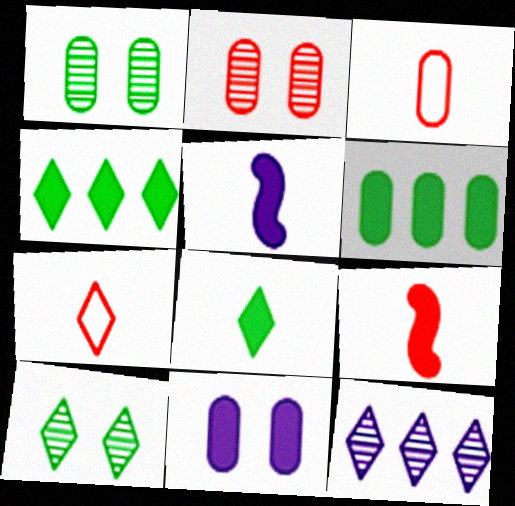[[4, 9, 11]]